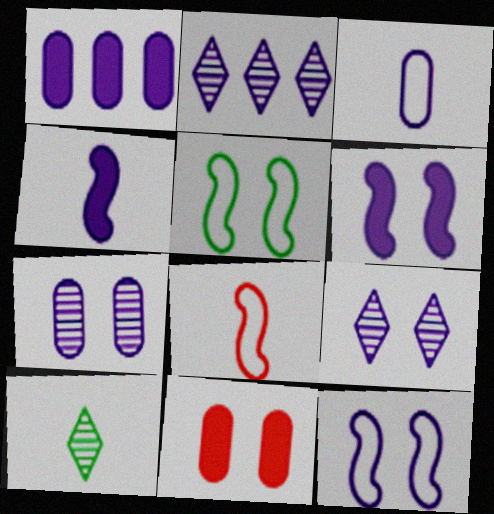[[1, 3, 7], 
[2, 3, 6], 
[5, 9, 11]]